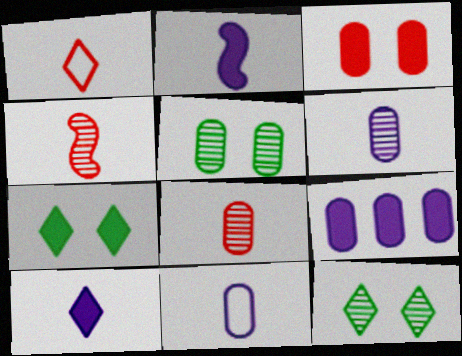[]